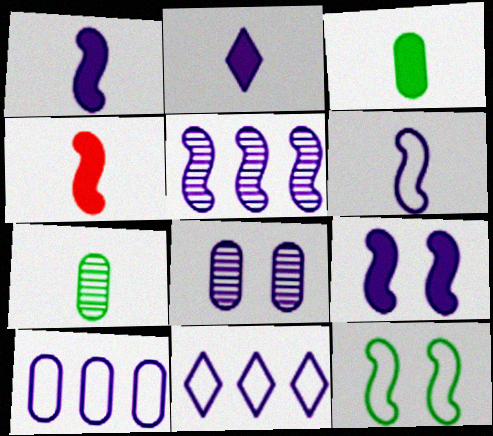[[1, 8, 11], 
[2, 3, 4], 
[4, 5, 12], 
[5, 6, 9]]